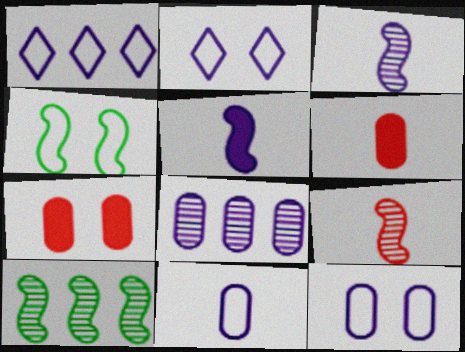[[2, 5, 8], 
[2, 6, 10]]